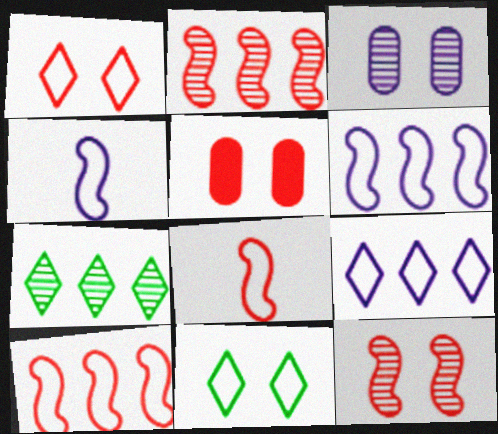[[1, 5, 12], 
[4, 5, 7]]